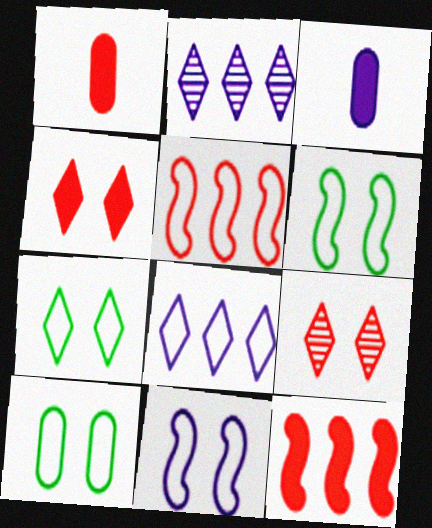[[1, 2, 6], 
[1, 4, 12], 
[1, 5, 9], 
[2, 3, 11], 
[6, 7, 10]]